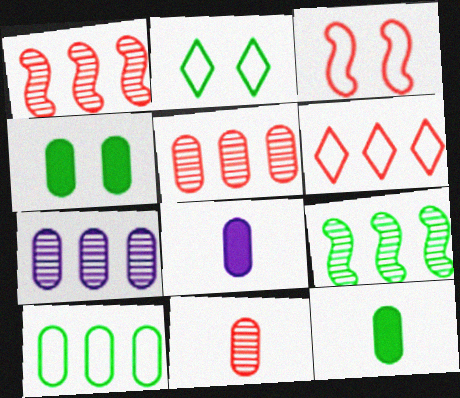[[1, 2, 8], 
[2, 9, 12]]